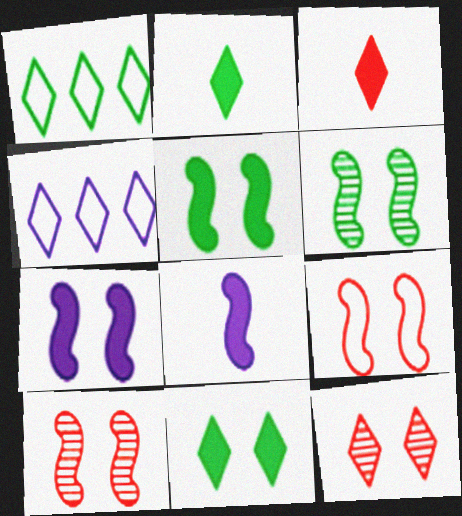[[2, 4, 12], 
[6, 7, 9]]